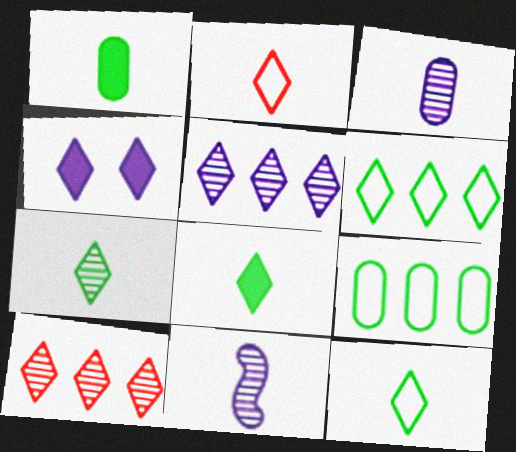[[1, 2, 11], 
[4, 10, 12], 
[7, 8, 12]]